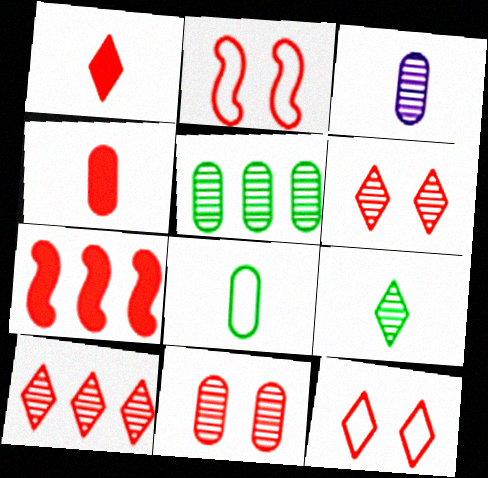[[1, 10, 12], 
[2, 4, 10], 
[3, 4, 8], 
[3, 5, 11]]